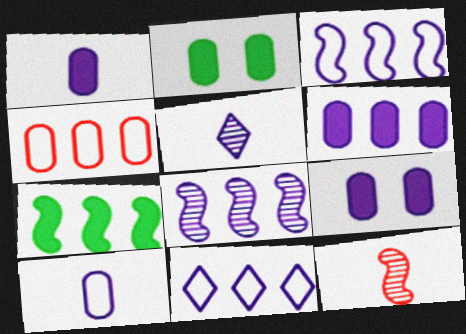[[1, 6, 9], 
[2, 11, 12], 
[3, 5, 9], 
[6, 8, 11]]